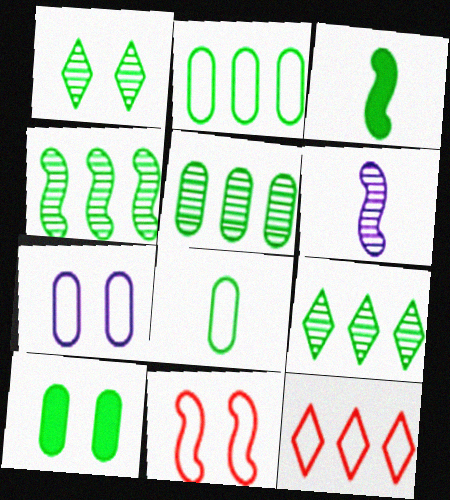[[1, 2, 3], 
[4, 5, 9], 
[5, 8, 10], 
[6, 10, 12]]